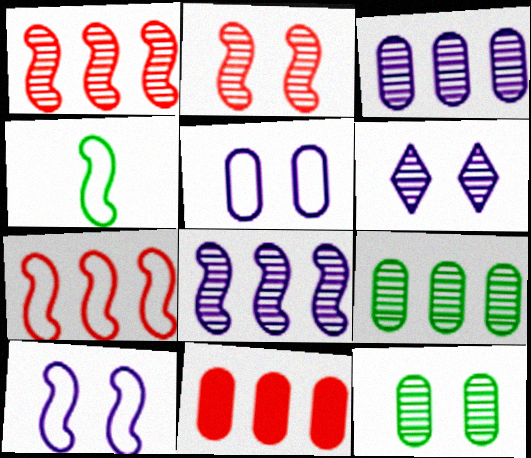[[2, 6, 12], 
[4, 6, 11], 
[4, 7, 10]]